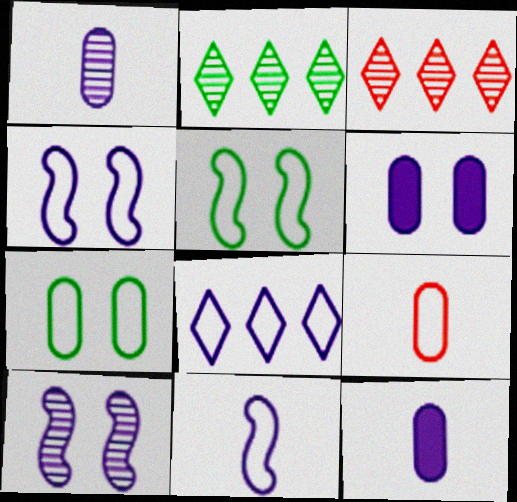[[3, 5, 12], 
[5, 8, 9], 
[8, 10, 12]]